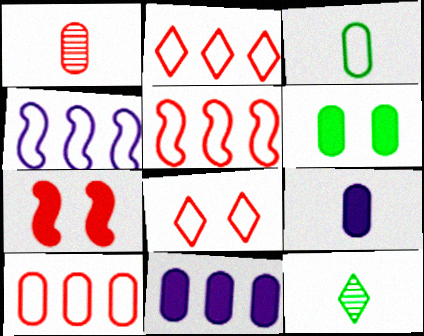[[1, 2, 7], 
[1, 3, 9], 
[2, 5, 10], 
[3, 4, 8]]